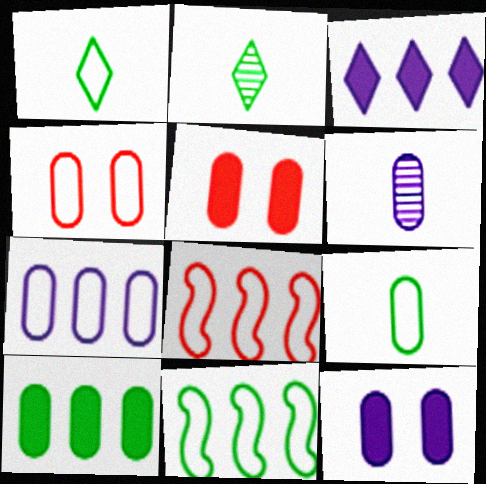[[2, 8, 12], 
[4, 6, 10], 
[4, 7, 9], 
[6, 7, 12]]